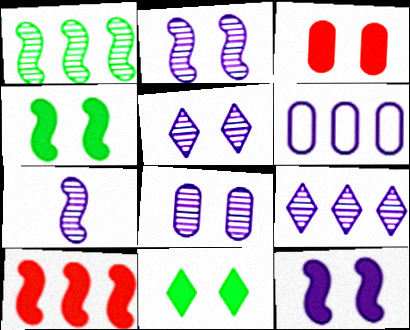[[2, 5, 8], 
[3, 11, 12], 
[7, 8, 9]]